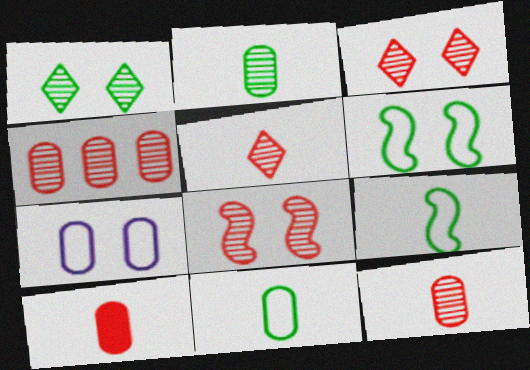[[4, 5, 8]]